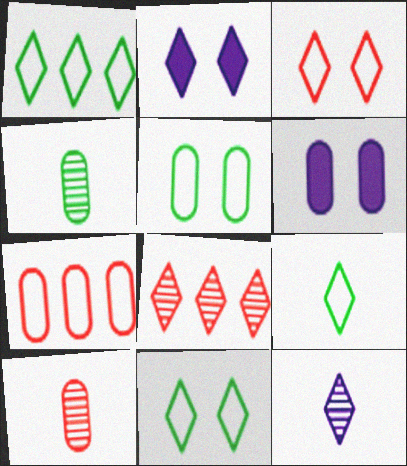[[1, 9, 11], 
[2, 8, 9], 
[4, 6, 7]]